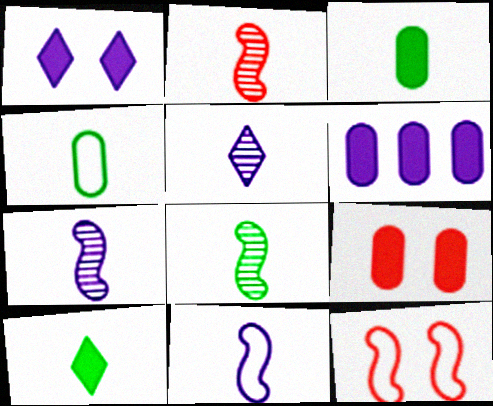[[2, 7, 8], 
[3, 6, 9], 
[4, 8, 10]]